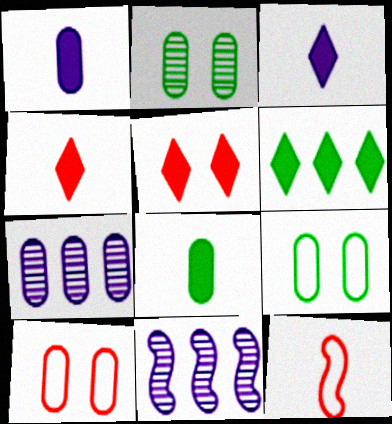[[3, 5, 6], 
[4, 9, 11], 
[7, 8, 10]]